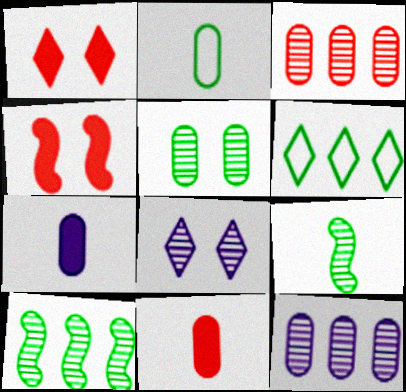[[3, 8, 9]]